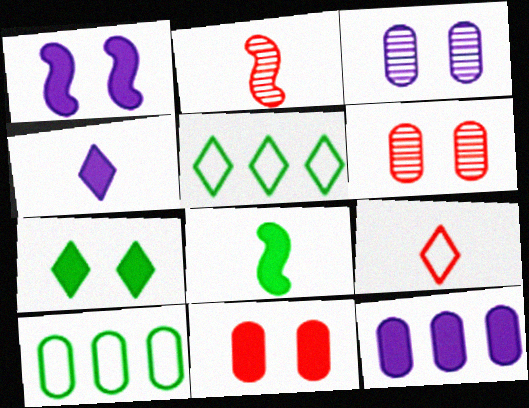[[1, 4, 12], 
[1, 7, 11]]